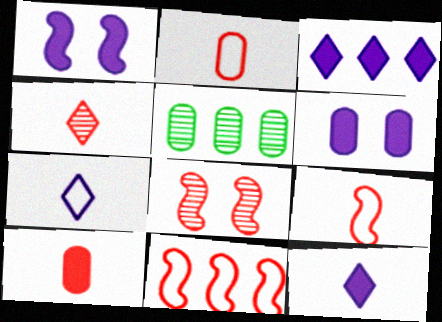[[2, 5, 6], 
[3, 5, 11], 
[4, 9, 10]]